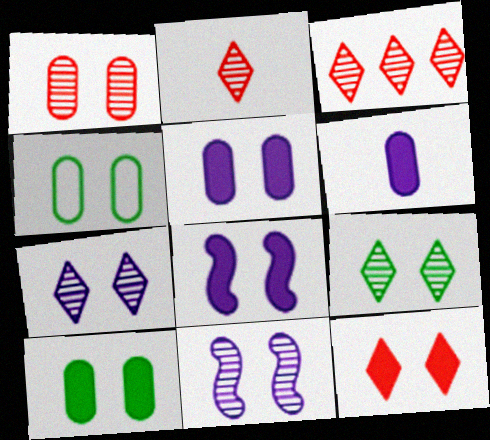[[1, 4, 5], 
[1, 9, 11], 
[4, 11, 12], 
[8, 10, 12]]